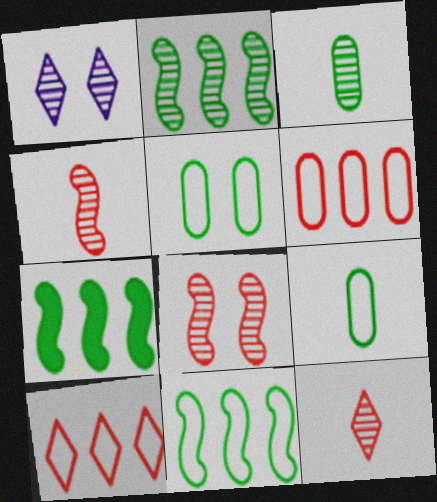[[2, 7, 11]]